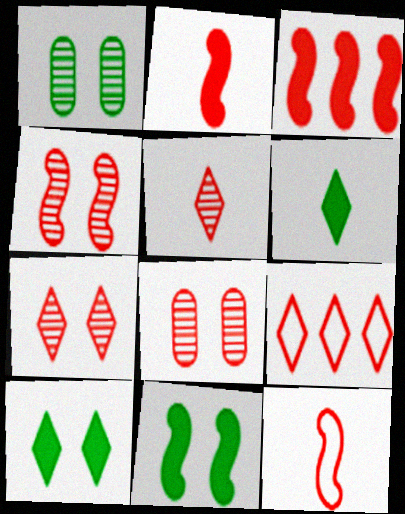[[2, 8, 9], 
[3, 4, 12], 
[4, 7, 8]]